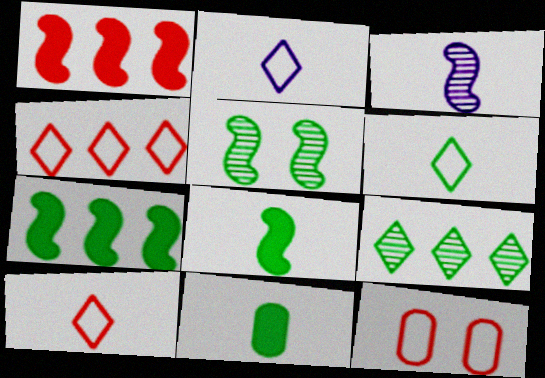[[2, 6, 10], 
[3, 10, 11]]